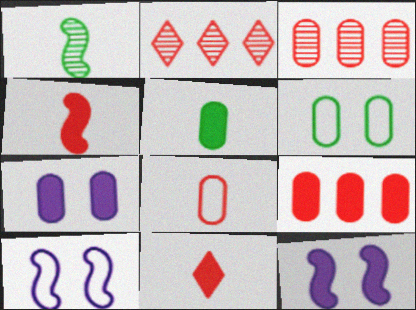[[2, 5, 10], 
[5, 7, 9]]